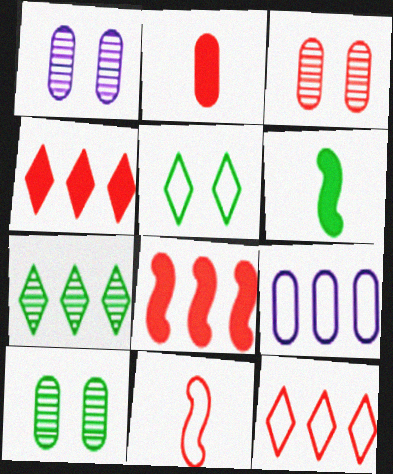[[1, 3, 10], 
[1, 6, 12], 
[2, 9, 10], 
[3, 4, 11], 
[5, 9, 11], 
[7, 8, 9]]